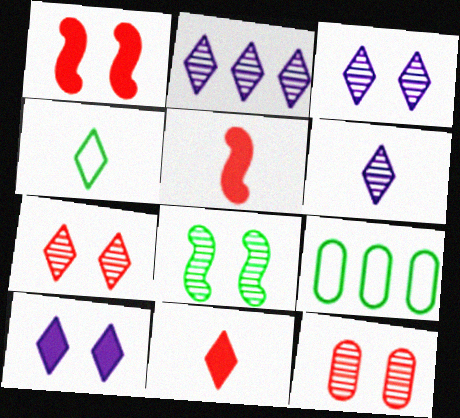[[1, 6, 9], 
[2, 3, 6], 
[3, 5, 9], 
[3, 8, 12], 
[4, 6, 11]]